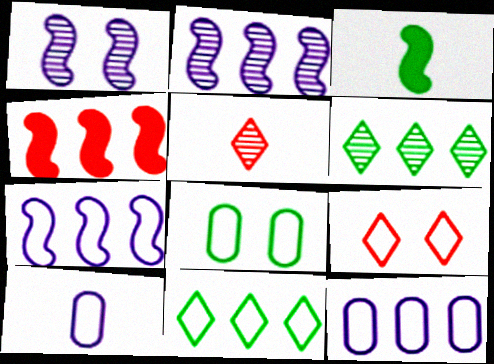[[3, 5, 10], 
[3, 6, 8], 
[4, 6, 12]]